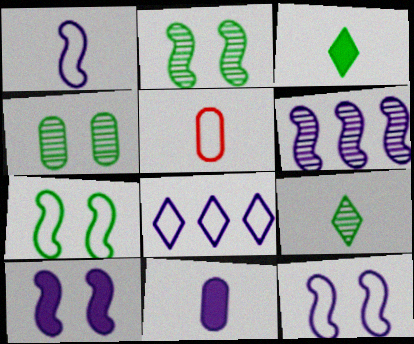[[1, 6, 10], 
[5, 7, 8]]